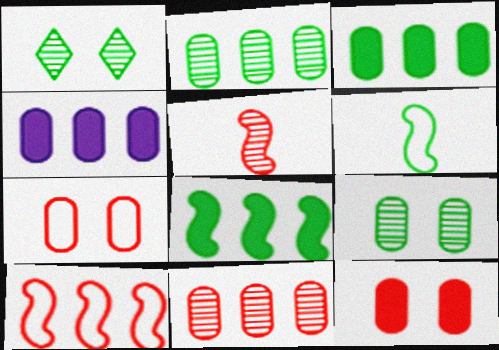[[1, 3, 6]]